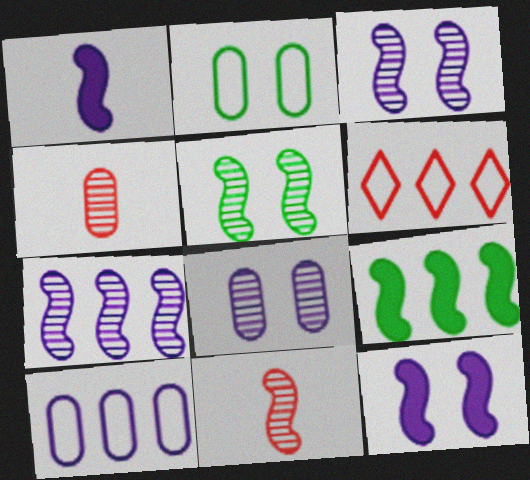[[5, 7, 11]]